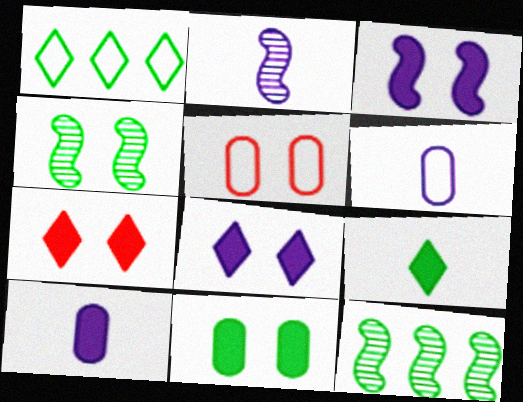[[3, 7, 11], 
[4, 5, 8], 
[6, 7, 12]]